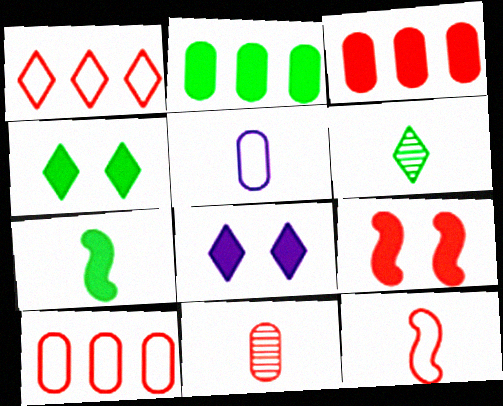[[1, 6, 8], 
[1, 9, 11], 
[2, 4, 7], 
[3, 7, 8]]